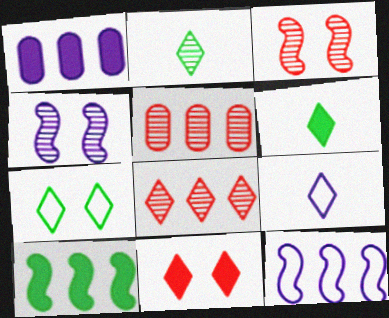[[1, 4, 9], 
[2, 4, 5]]